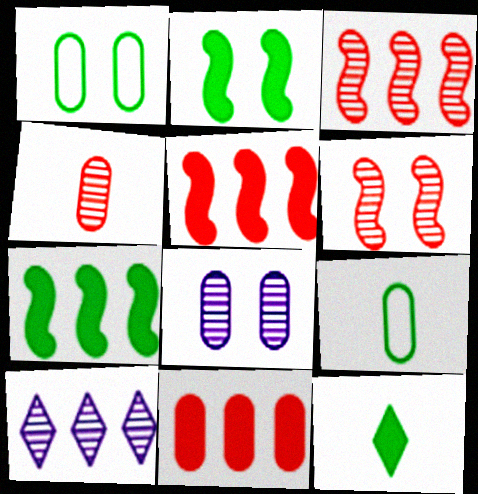[[8, 9, 11]]